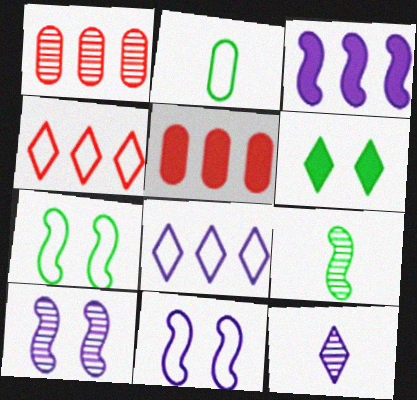[[2, 4, 11], 
[4, 6, 12], 
[5, 7, 12]]